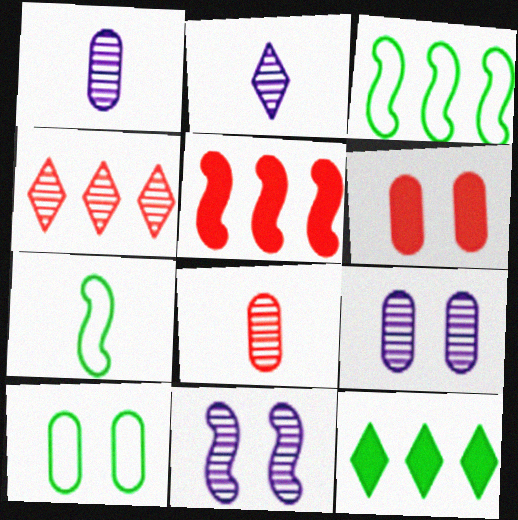[[2, 3, 6], 
[2, 5, 10], 
[5, 7, 11], 
[6, 9, 10]]